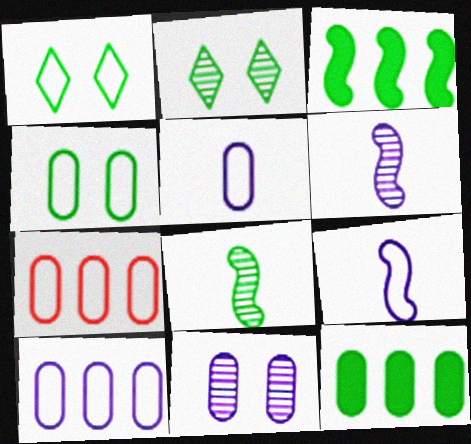[[1, 7, 9], 
[1, 8, 12], 
[4, 5, 7]]